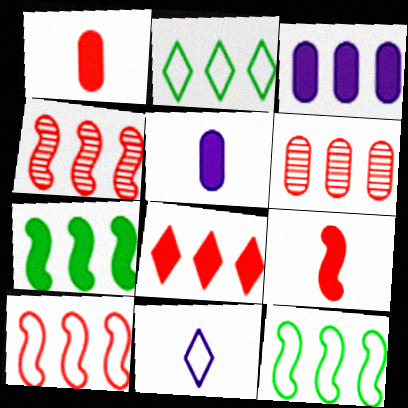[[2, 3, 4], 
[3, 7, 8], 
[6, 8, 10]]